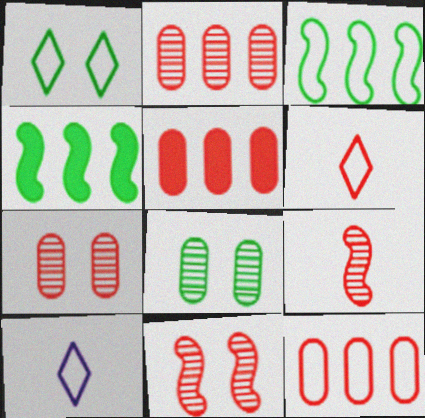[[2, 5, 12], 
[4, 7, 10], 
[5, 6, 11]]